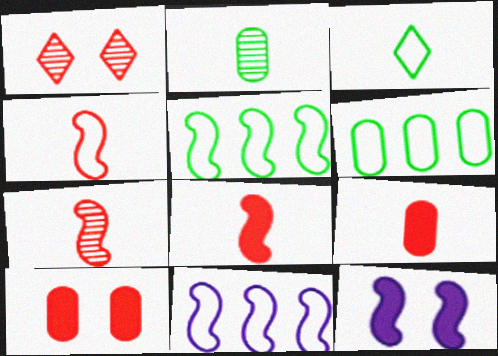[[4, 7, 8], 
[5, 7, 12]]